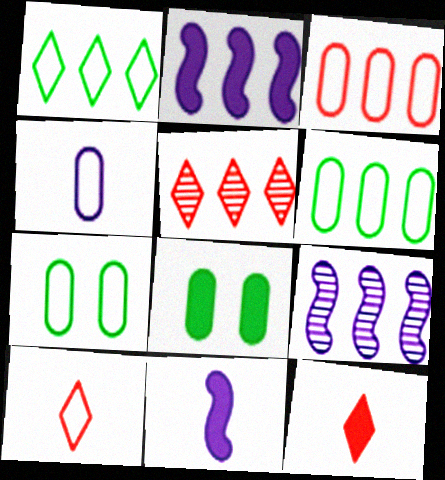[[2, 5, 6], 
[2, 8, 12], 
[3, 4, 7], 
[5, 7, 11], 
[7, 9, 12], 
[8, 9, 10]]